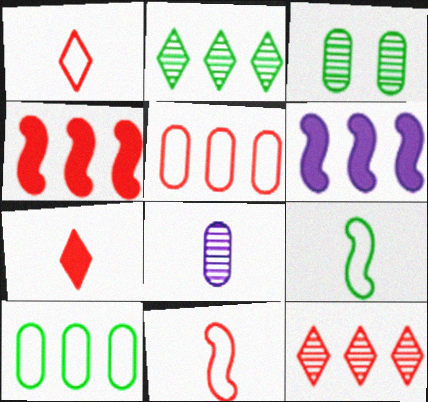[[1, 3, 6], 
[2, 5, 6], 
[4, 5, 12], 
[6, 10, 12], 
[7, 8, 9]]